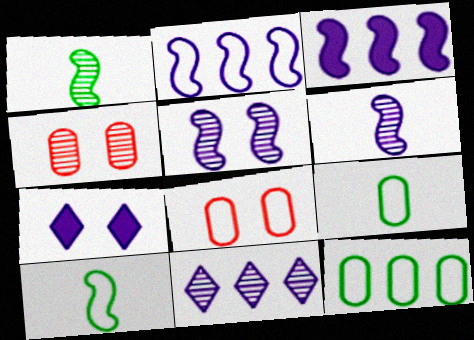[[1, 4, 11]]